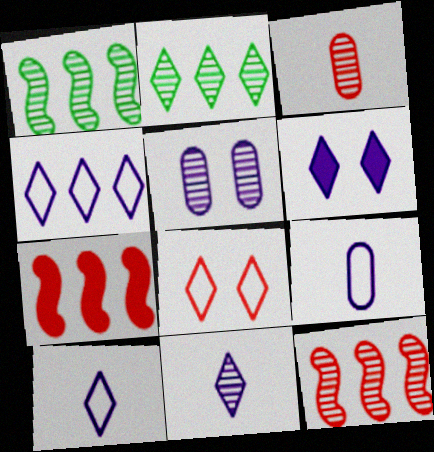[[3, 7, 8], 
[4, 6, 11]]